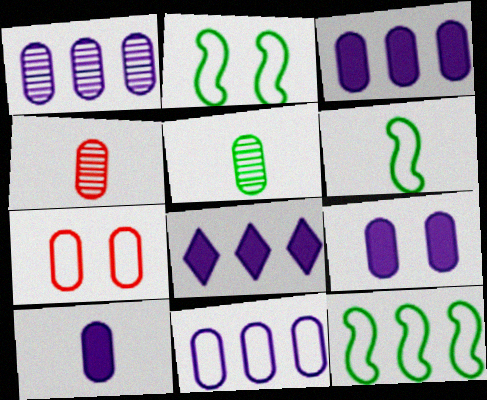[[1, 3, 11], 
[2, 4, 8], 
[2, 6, 12], 
[3, 5, 7], 
[3, 9, 10]]